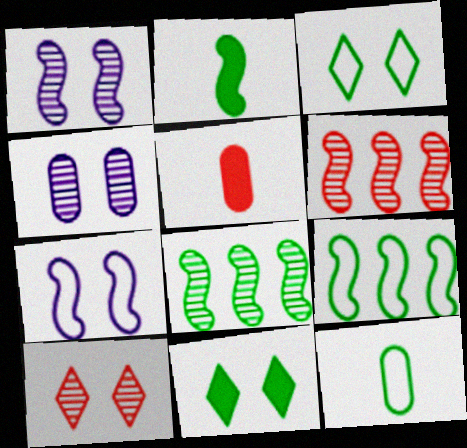[[2, 6, 7], 
[3, 9, 12], 
[8, 11, 12]]